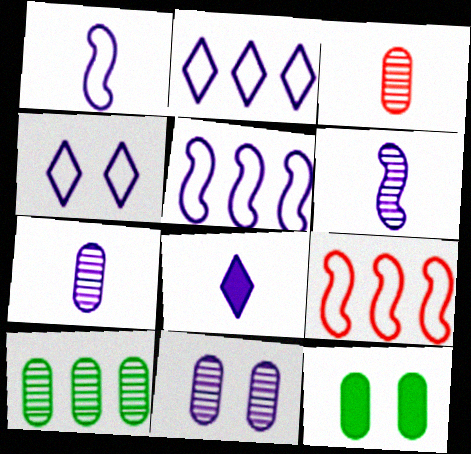[[1, 7, 8], 
[3, 10, 11], 
[5, 8, 11]]